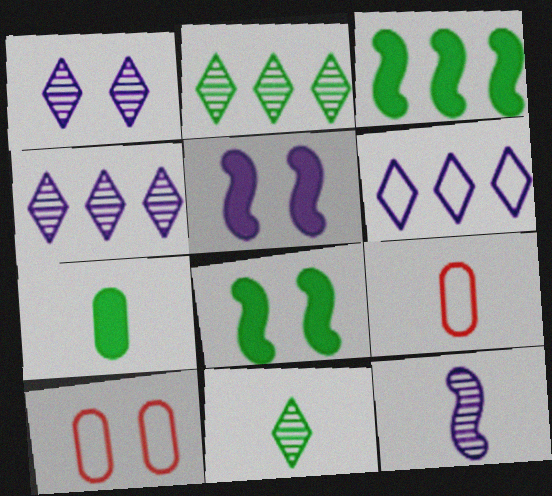[[1, 3, 9], 
[1, 8, 10], 
[2, 5, 9], 
[4, 8, 9]]